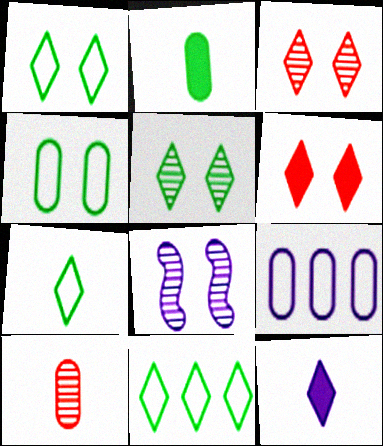[[1, 7, 11], 
[3, 11, 12], 
[4, 6, 8], 
[8, 9, 12]]